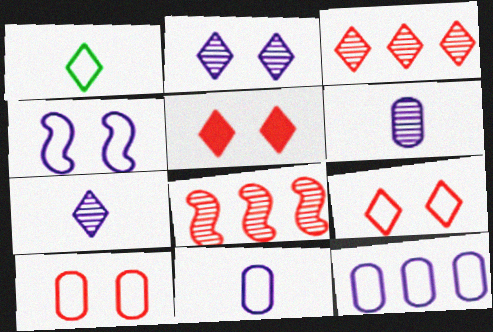[]